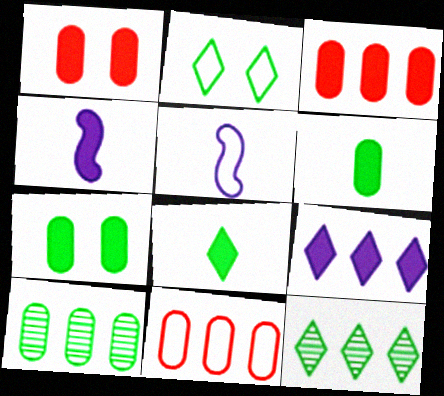[[1, 5, 12], 
[2, 5, 11], 
[2, 8, 12]]